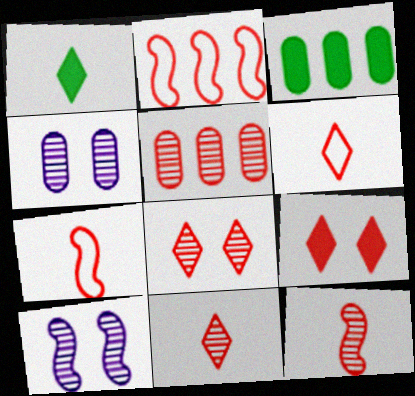[[1, 2, 4], 
[3, 6, 10], 
[5, 7, 9], 
[5, 8, 12]]